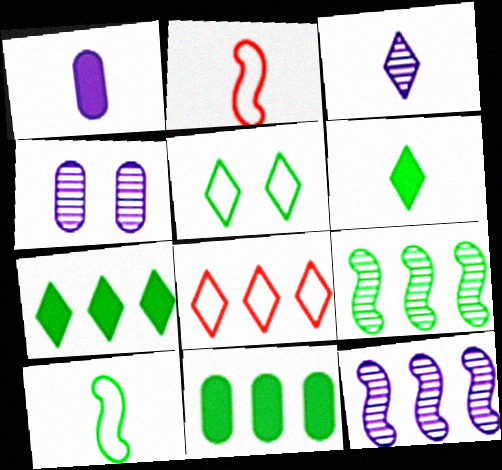[[2, 4, 7], 
[3, 4, 12], 
[8, 11, 12]]